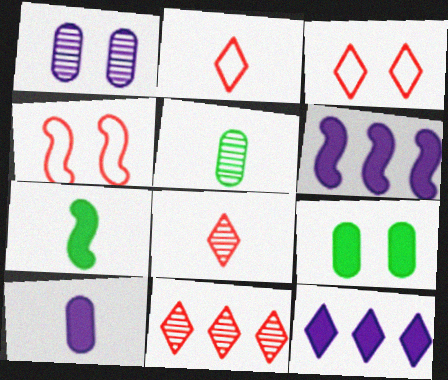[[3, 5, 6], 
[4, 5, 12]]